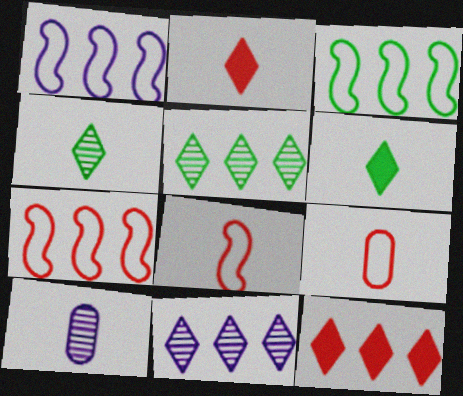[[1, 3, 7], 
[6, 8, 10]]